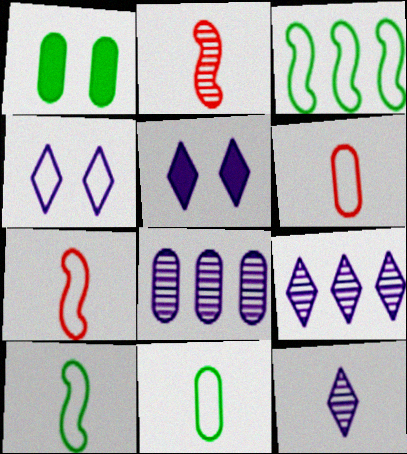[[1, 6, 8], 
[1, 7, 9], 
[3, 4, 6]]